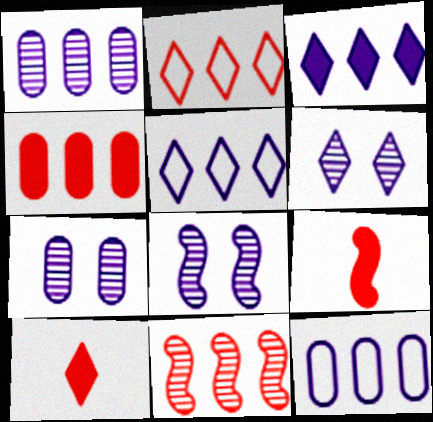[[2, 4, 11], 
[6, 7, 8]]